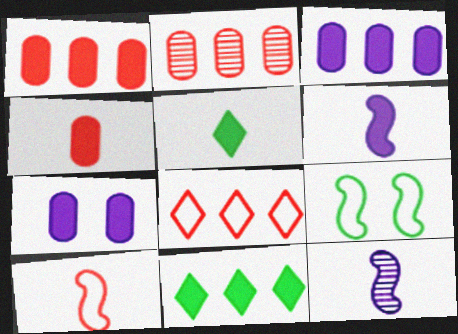[[4, 5, 6]]